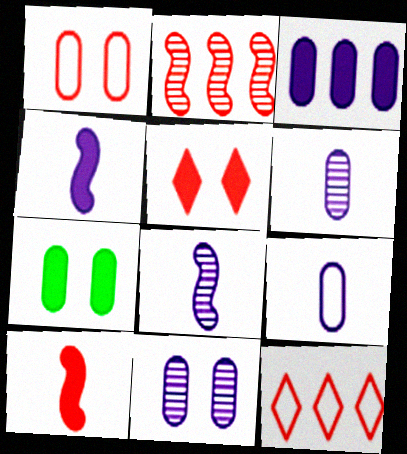[[1, 7, 11], 
[3, 9, 11], 
[7, 8, 12]]